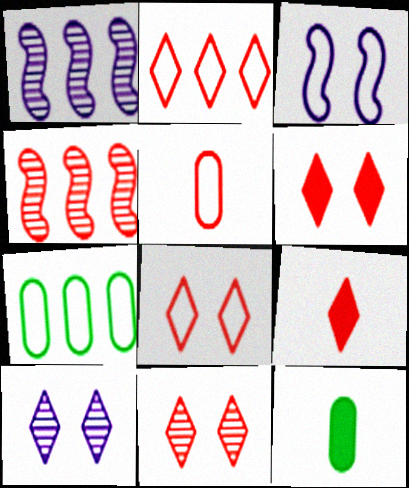[[1, 8, 12], 
[2, 9, 11], 
[4, 5, 6], 
[6, 8, 11]]